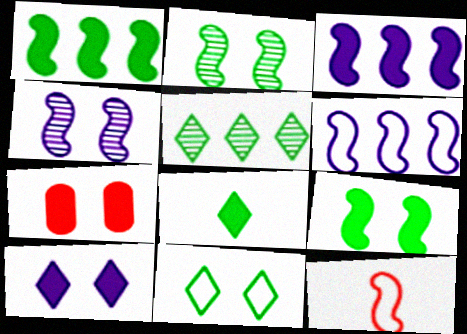[[1, 4, 12], 
[2, 3, 12], 
[3, 7, 8], 
[4, 7, 11], 
[5, 8, 11], 
[7, 9, 10]]